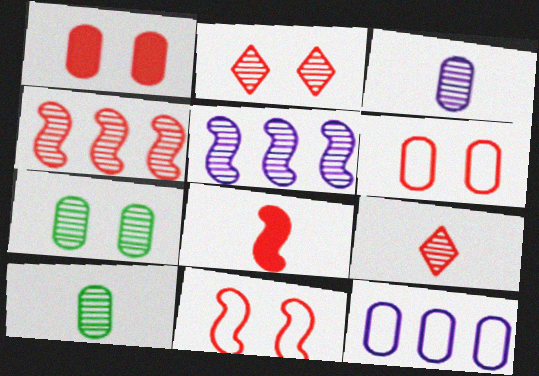[[1, 2, 11], 
[1, 10, 12], 
[2, 5, 10], 
[4, 8, 11], 
[5, 7, 9]]